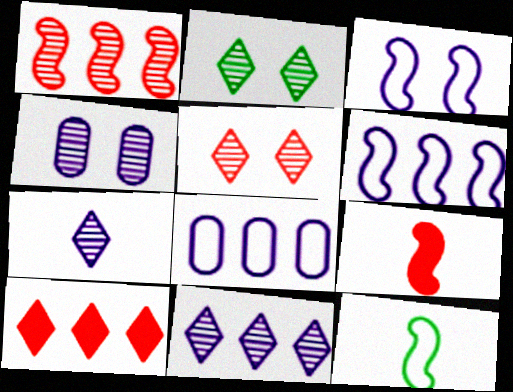[[2, 8, 9], 
[4, 10, 12]]